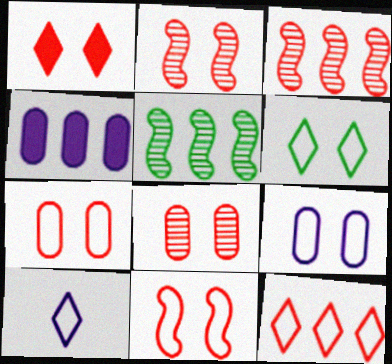[[1, 2, 7], 
[1, 8, 11], 
[4, 5, 12], 
[6, 9, 11], 
[6, 10, 12]]